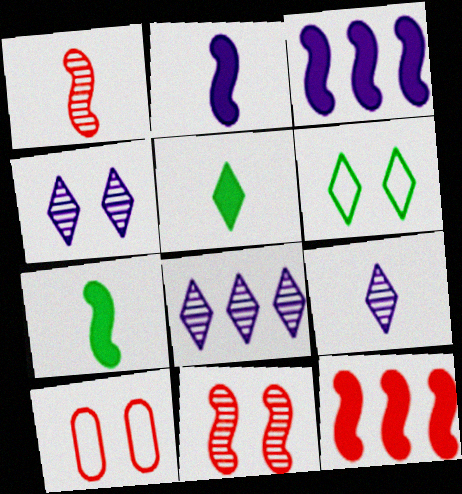[[4, 8, 9], 
[7, 8, 10]]